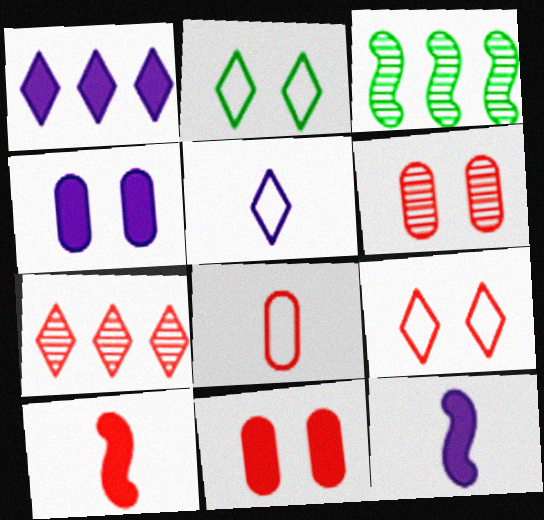[[1, 4, 12], 
[3, 5, 11]]